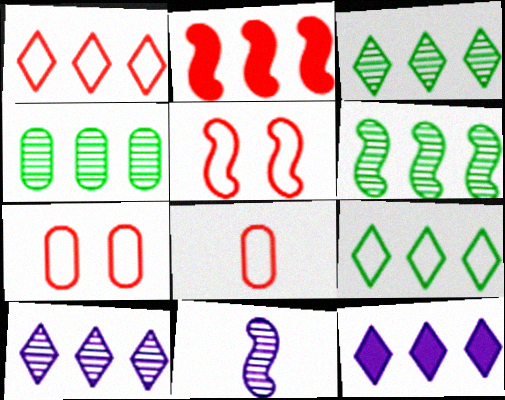[[1, 3, 12], 
[1, 5, 8], 
[3, 4, 6]]